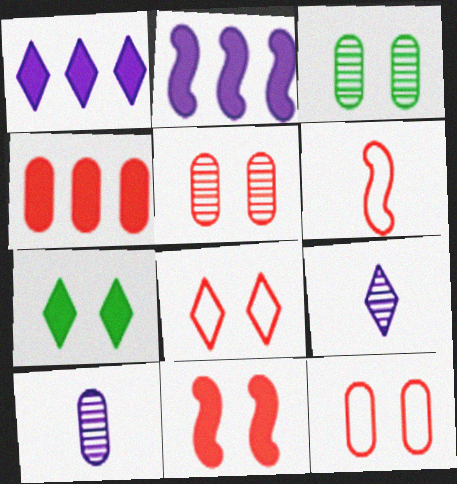[[1, 3, 6], 
[5, 8, 11]]